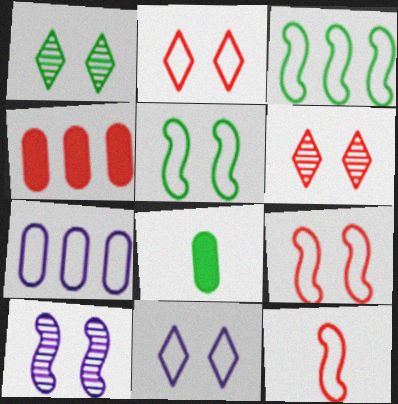[[1, 3, 8], 
[4, 6, 12]]